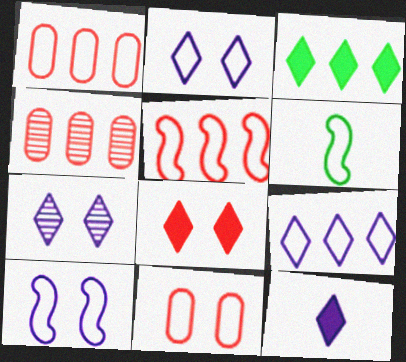[[1, 2, 6], 
[3, 8, 12], 
[5, 6, 10], 
[6, 9, 11], 
[7, 9, 12]]